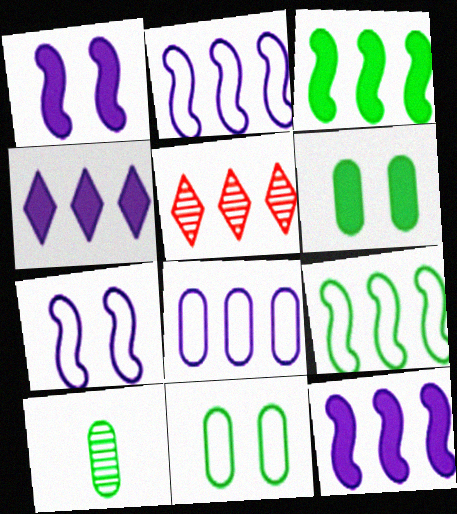[[3, 5, 8]]